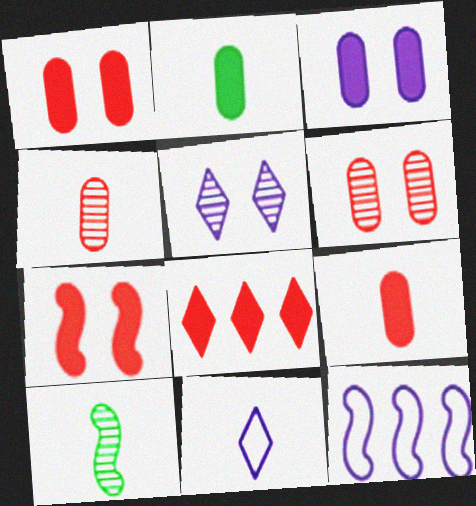[[7, 8, 9], 
[7, 10, 12], 
[9, 10, 11]]